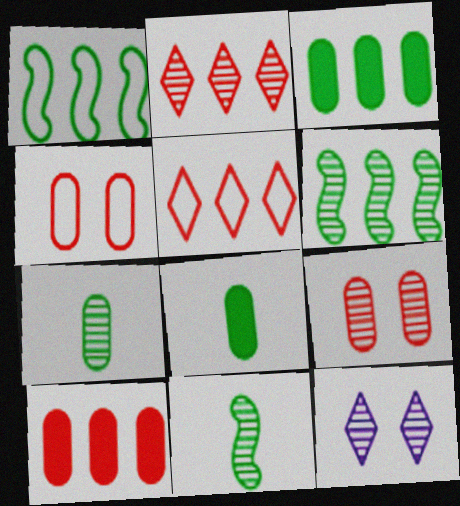[]